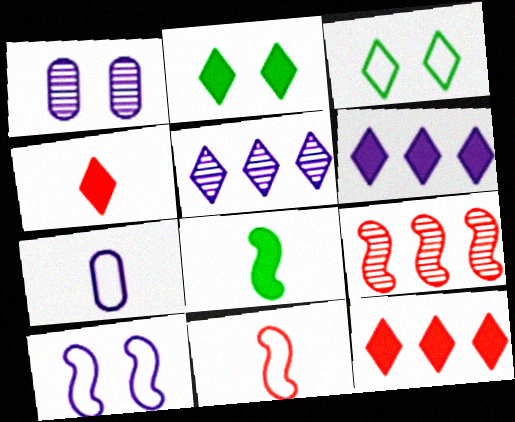[[2, 4, 6], 
[2, 7, 9], 
[3, 4, 5], 
[8, 9, 10]]